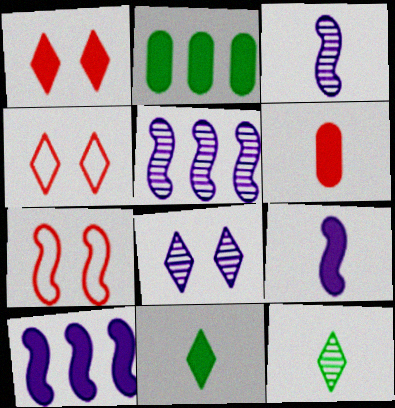[[1, 2, 9], 
[2, 3, 4], 
[6, 9, 11]]